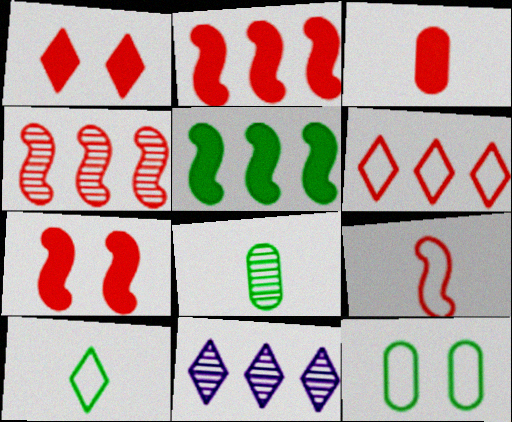[[1, 2, 3], 
[1, 10, 11], 
[4, 7, 9]]